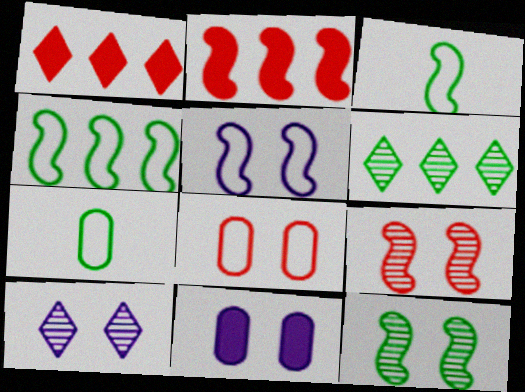[[2, 7, 10], 
[5, 10, 11]]